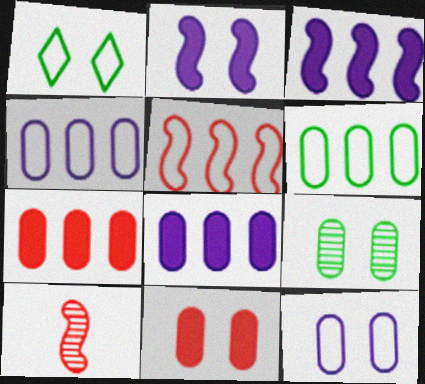[[1, 8, 10], 
[9, 11, 12]]